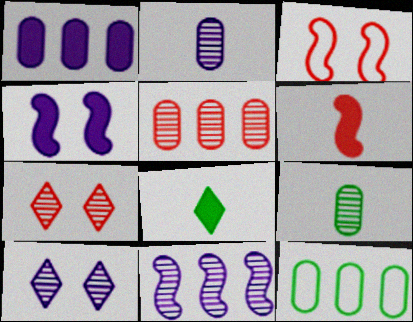[[1, 5, 12], 
[2, 10, 11], 
[6, 10, 12], 
[7, 9, 11]]